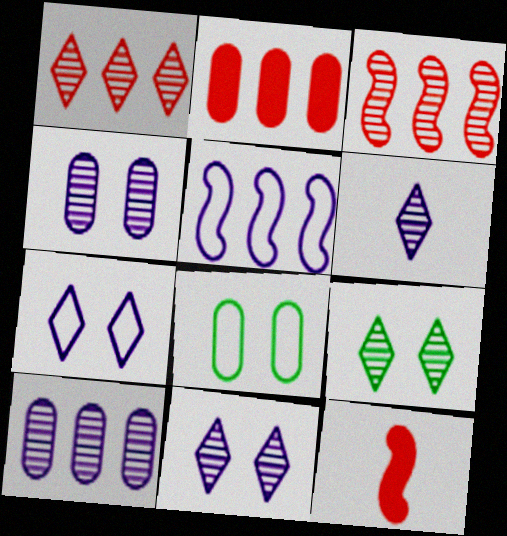[[1, 6, 9]]